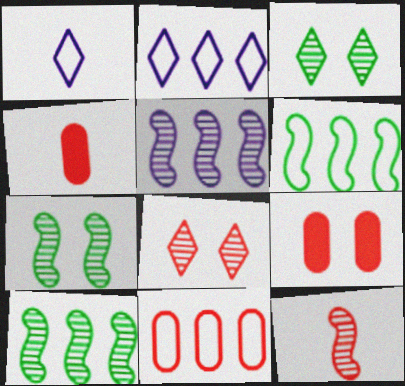[[1, 9, 10], 
[2, 4, 7], 
[2, 6, 11], 
[5, 7, 12]]